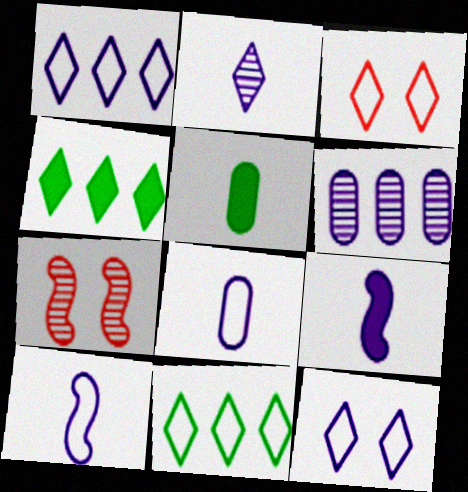[[1, 5, 7], 
[2, 3, 4], 
[2, 8, 9], 
[4, 7, 8], 
[6, 9, 12]]